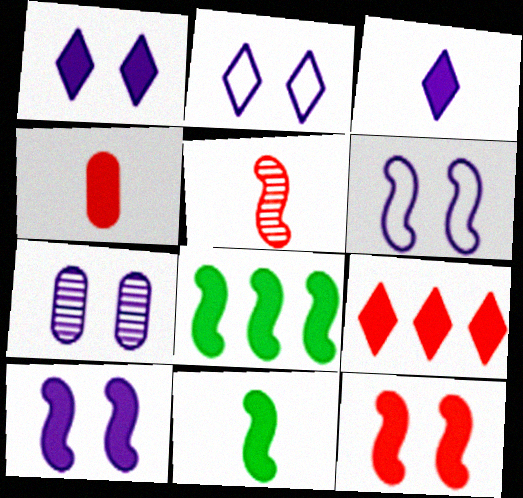[[1, 4, 8], 
[1, 6, 7], 
[2, 7, 10], 
[3, 4, 11], 
[4, 9, 12], 
[5, 6, 8]]